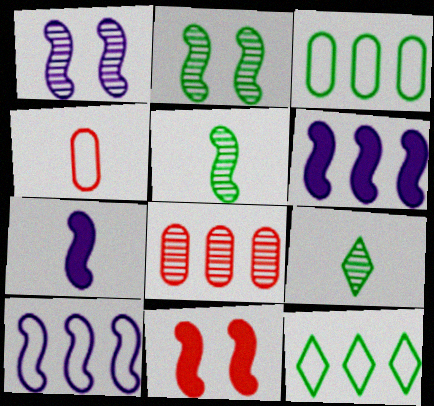[[1, 7, 10], 
[1, 8, 9], 
[4, 7, 9], 
[5, 10, 11], 
[6, 8, 12]]